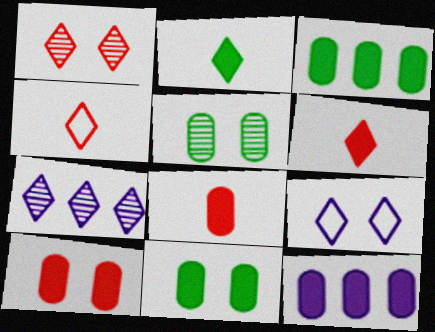[[8, 11, 12]]